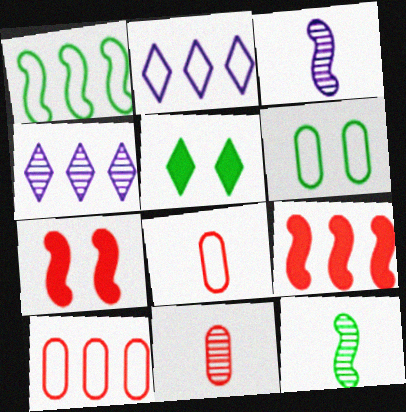[[1, 2, 10], 
[1, 3, 7], 
[3, 5, 10]]